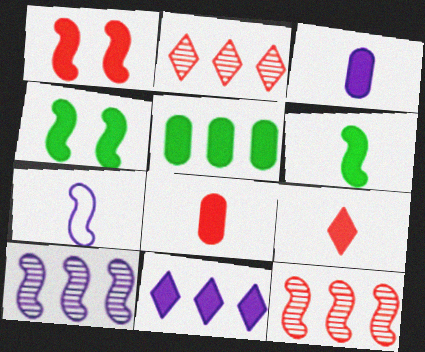[[3, 6, 9], 
[4, 7, 12], 
[4, 8, 11]]